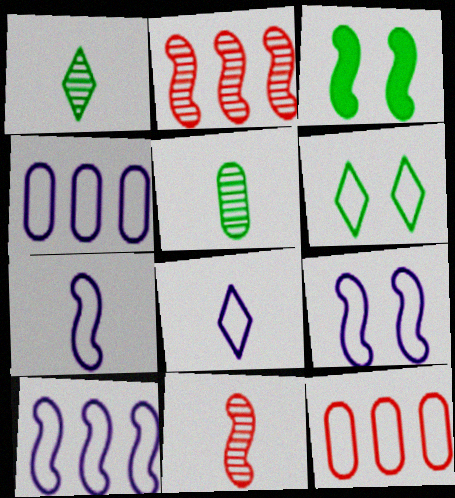[[2, 3, 7], 
[3, 10, 11], 
[4, 8, 9], 
[6, 7, 12], 
[7, 9, 10]]